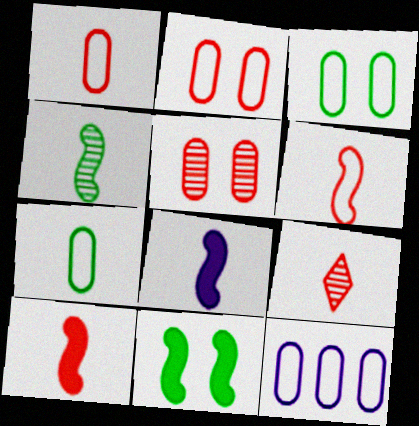[[1, 3, 12], 
[1, 9, 10], 
[2, 7, 12], 
[4, 6, 8], 
[7, 8, 9], 
[9, 11, 12]]